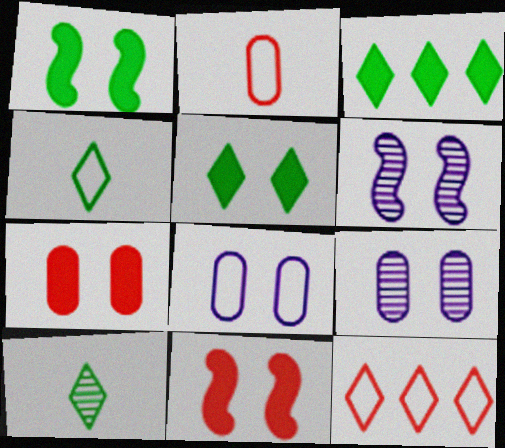[[2, 3, 6]]